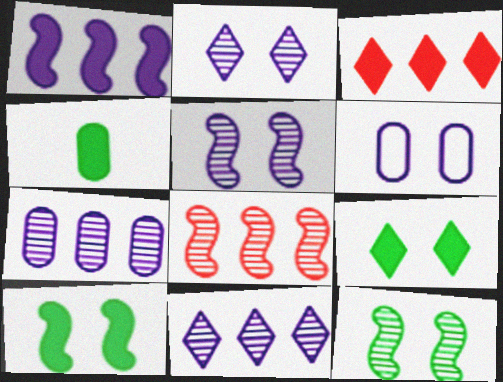[]